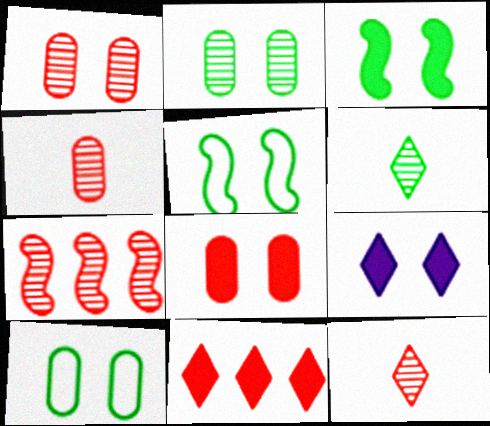[[1, 5, 9], 
[1, 7, 12], 
[3, 8, 9]]